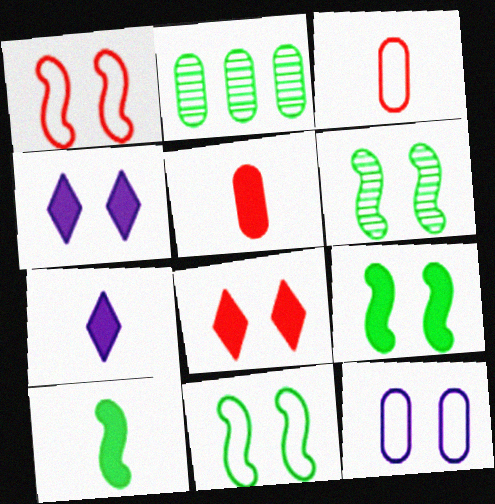[[1, 2, 7], 
[2, 5, 12], 
[5, 7, 10], 
[6, 8, 12], 
[6, 9, 11]]